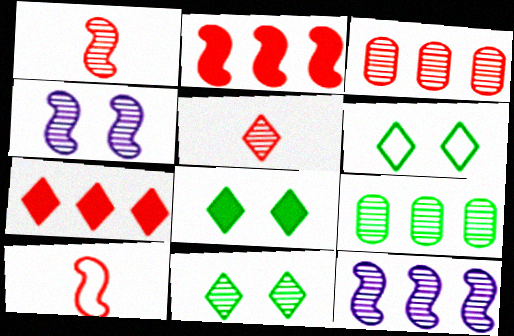[[4, 5, 9], 
[6, 8, 11]]